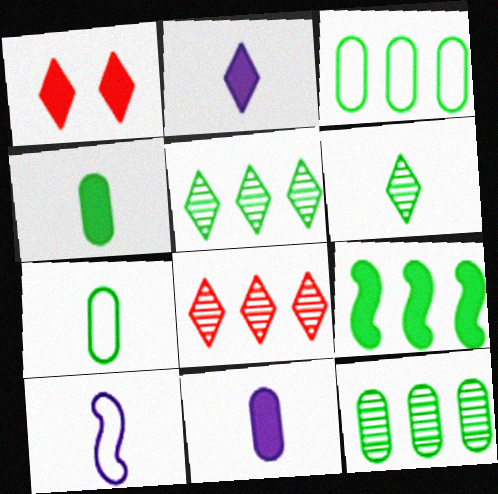[[1, 9, 11], 
[1, 10, 12], 
[3, 5, 9]]